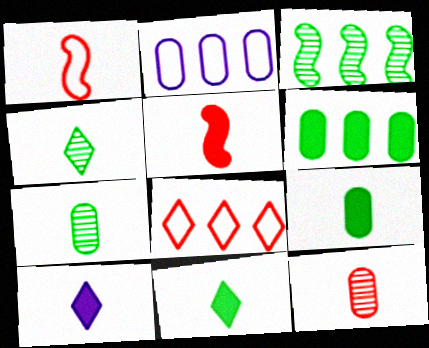[[1, 7, 10], 
[5, 9, 10]]